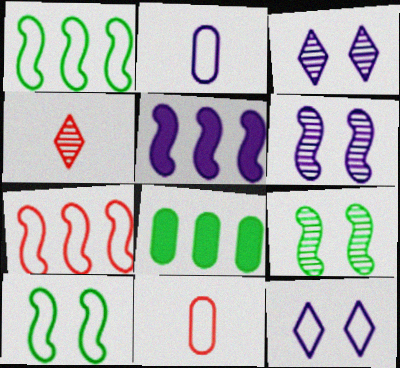[[1, 11, 12], 
[2, 3, 5]]